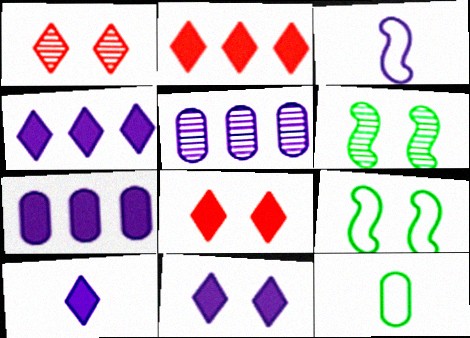[[3, 5, 11], 
[4, 10, 11]]